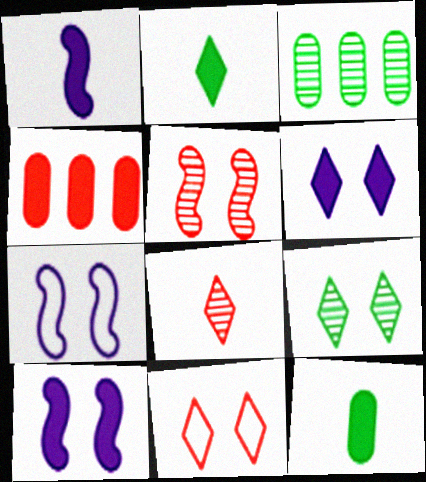[[1, 3, 11], 
[2, 4, 10], 
[6, 9, 11]]